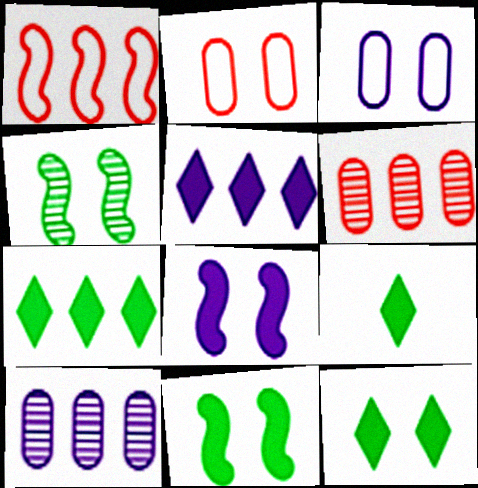[[1, 7, 10], 
[7, 9, 12]]